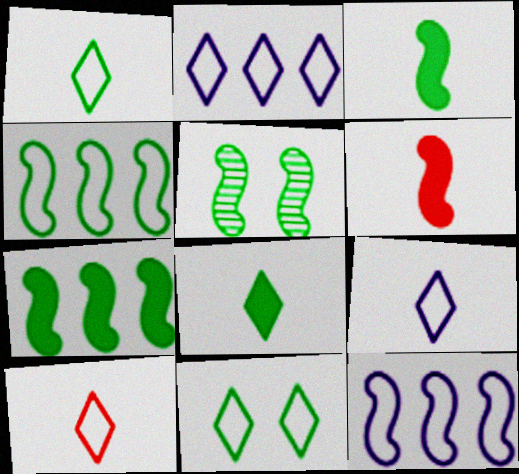[[1, 9, 10], 
[2, 10, 11], 
[3, 4, 5], 
[5, 6, 12]]